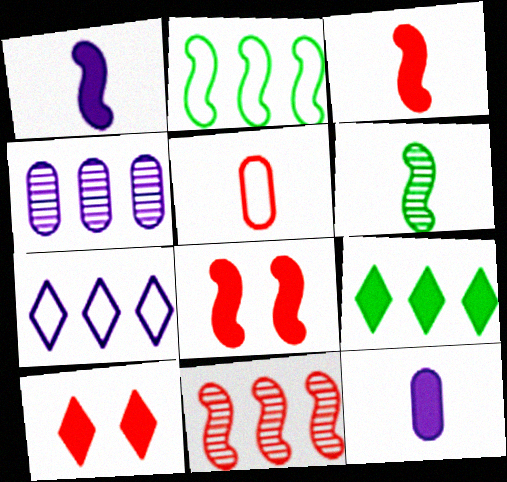[[5, 10, 11], 
[8, 9, 12]]